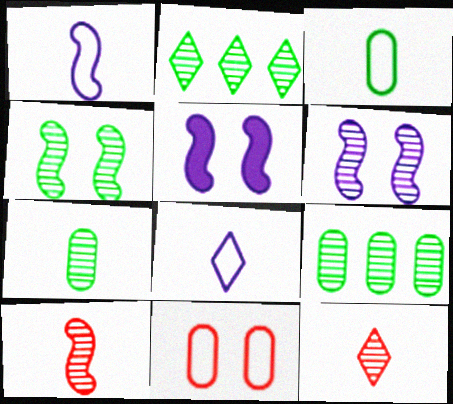[[2, 4, 7], 
[6, 9, 12]]